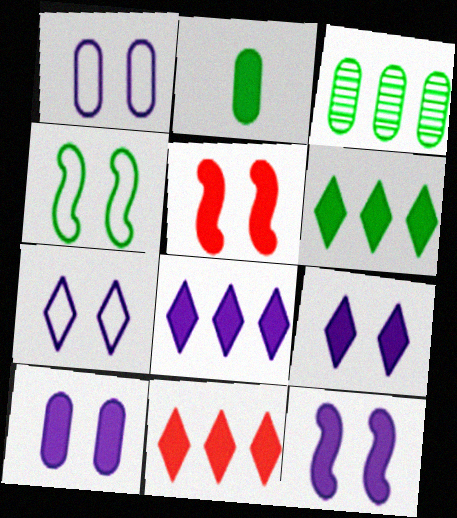[[2, 5, 8], 
[2, 11, 12], 
[6, 8, 11], 
[9, 10, 12]]